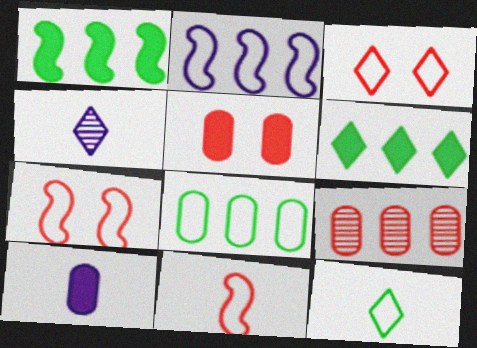[[2, 6, 9], 
[3, 4, 6]]